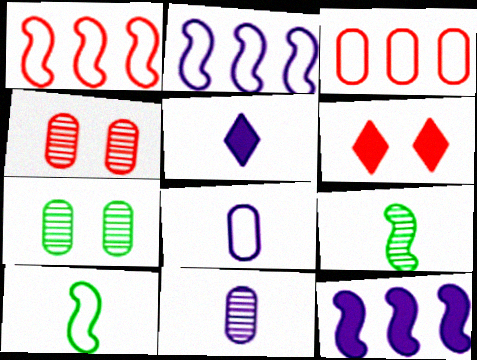[[1, 5, 7]]